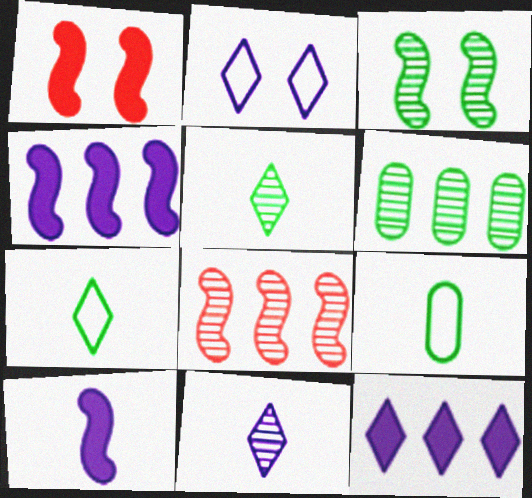[[2, 11, 12], 
[3, 5, 6]]